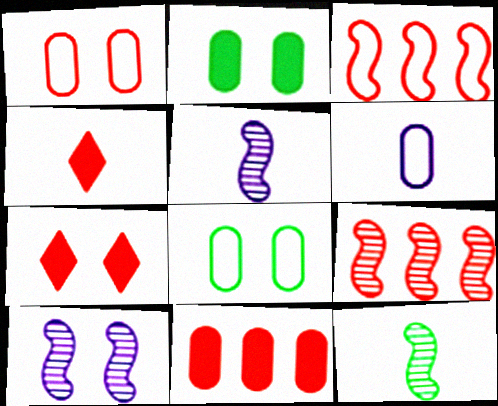[[1, 4, 9], 
[4, 6, 12], 
[7, 8, 10], 
[9, 10, 12]]